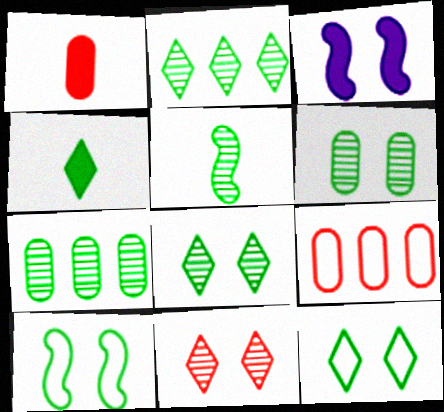[[2, 4, 12], 
[2, 5, 6], 
[4, 7, 10], 
[5, 7, 8]]